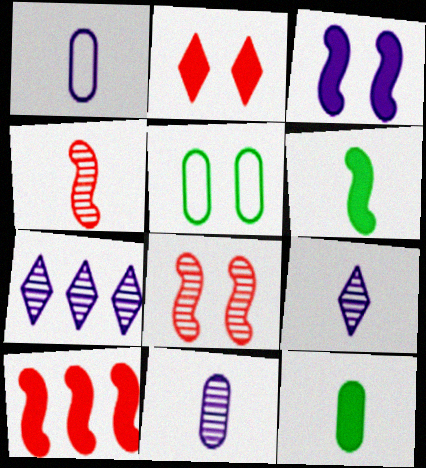[[1, 3, 7], 
[3, 6, 10], 
[5, 9, 10]]